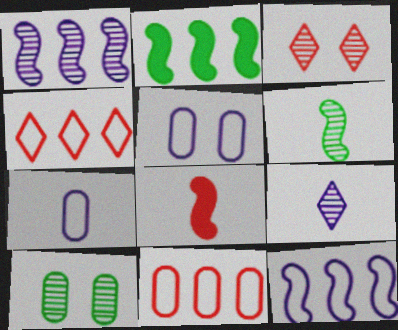[[2, 3, 7], 
[3, 8, 11]]